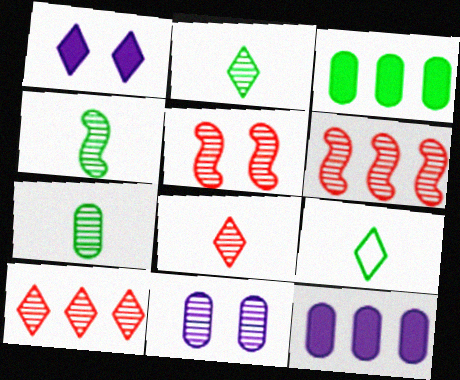[[1, 9, 10], 
[2, 4, 7], 
[2, 6, 11], 
[4, 10, 11], 
[5, 9, 12]]